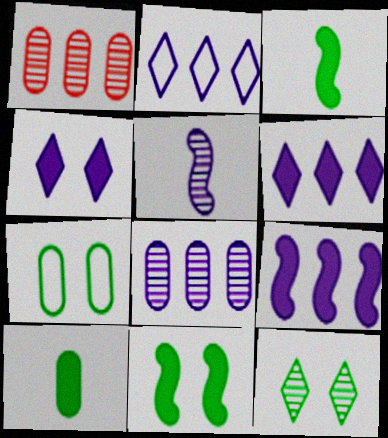[[1, 5, 12], 
[2, 8, 9], 
[7, 11, 12]]